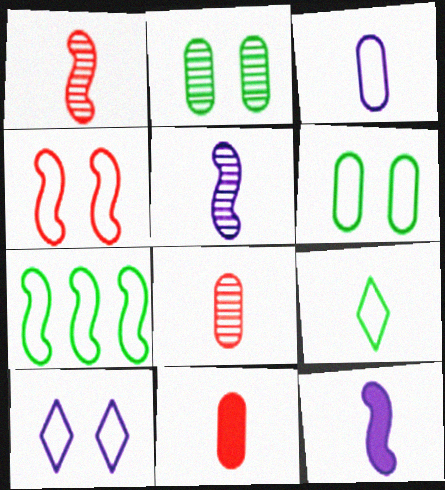[[4, 6, 10], 
[5, 9, 11], 
[6, 7, 9], 
[8, 9, 12]]